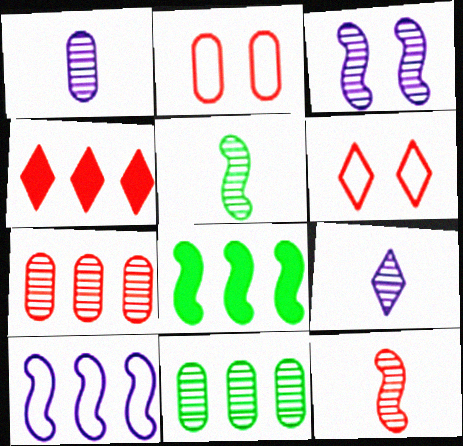[[1, 6, 8], 
[2, 4, 12], 
[2, 8, 9], 
[4, 10, 11]]